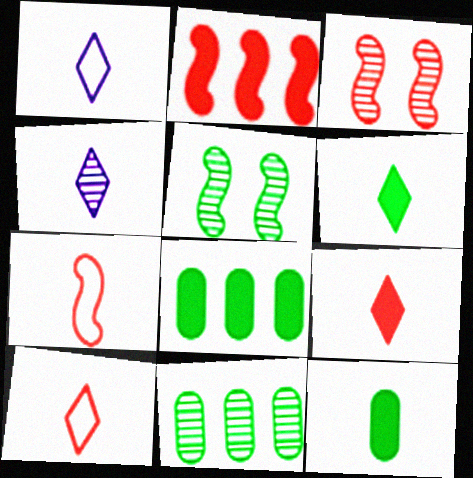[[1, 3, 8], 
[2, 3, 7], 
[3, 4, 11], 
[4, 6, 10], 
[4, 7, 12]]